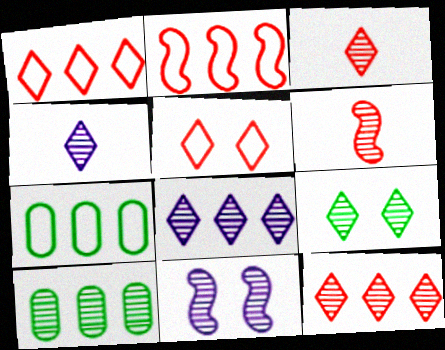[[3, 8, 9], 
[3, 10, 11], 
[4, 9, 12]]